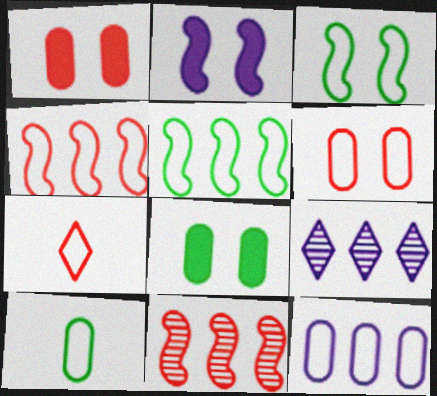[[1, 7, 11], 
[3, 7, 12], 
[4, 6, 7], 
[6, 10, 12]]